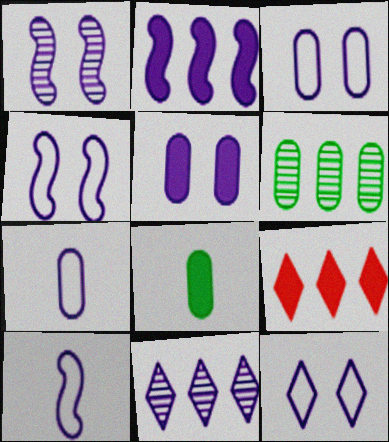[[1, 2, 10], 
[1, 5, 12], 
[3, 4, 12], 
[5, 10, 11]]